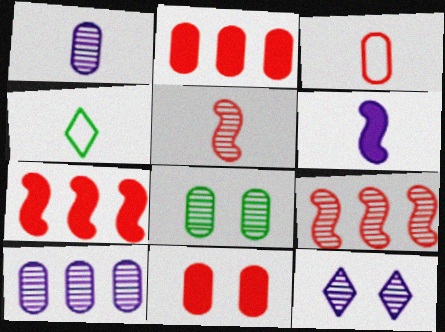[]